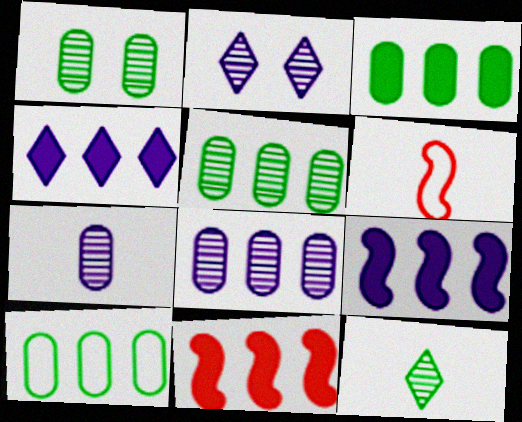[[1, 4, 6], 
[2, 3, 6], 
[3, 4, 11], 
[3, 5, 10]]